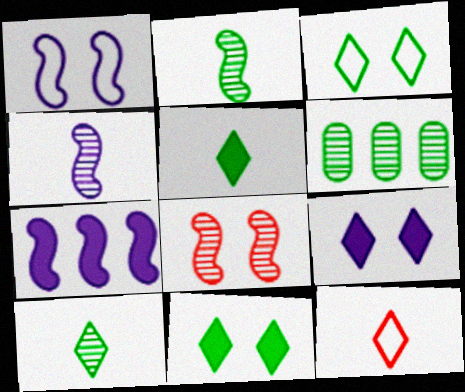[[1, 4, 7]]